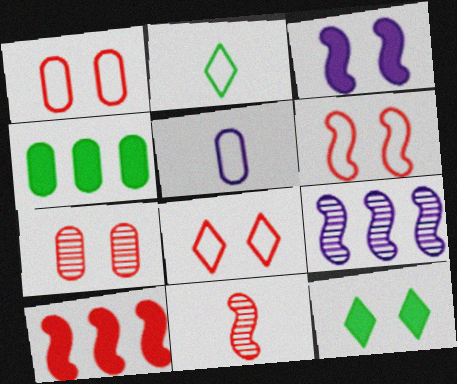[[1, 6, 8], 
[4, 5, 7], 
[6, 10, 11]]